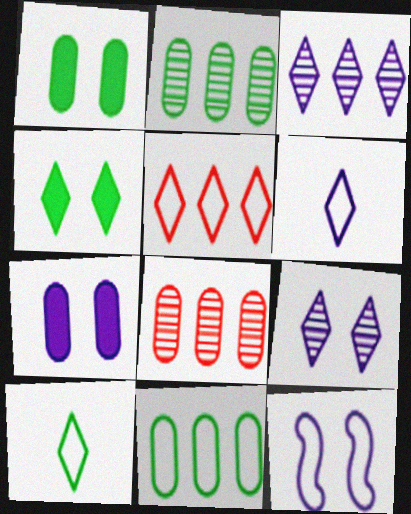[[7, 9, 12]]